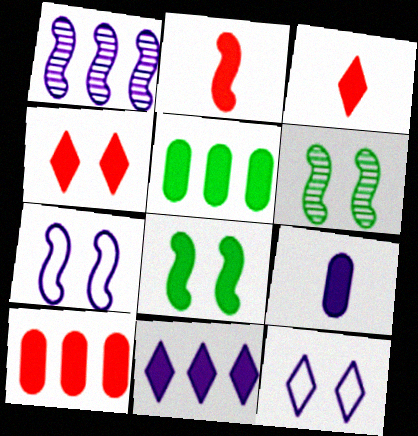[[1, 9, 12], 
[2, 4, 10]]